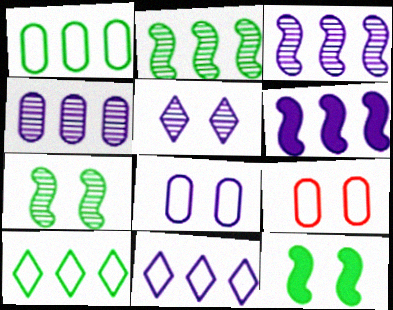[[4, 6, 11], 
[5, 9, 12]]